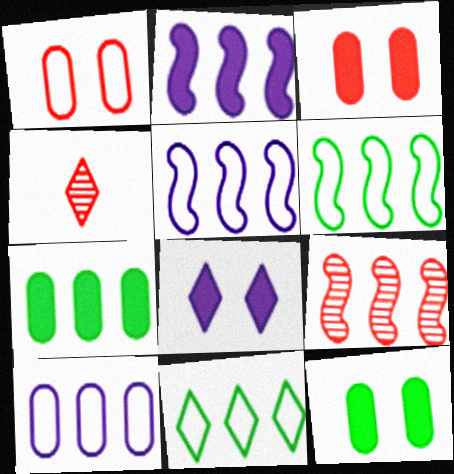[[2, 6, 9], 
[4, 5, 12], 
[4, 8, 11]]